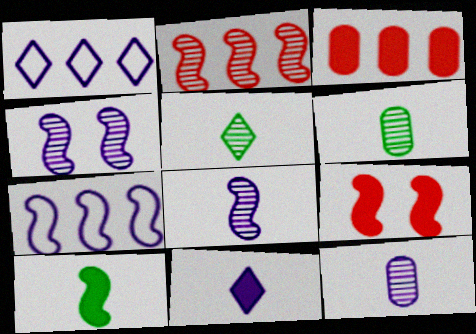[[1, 6, 9]]